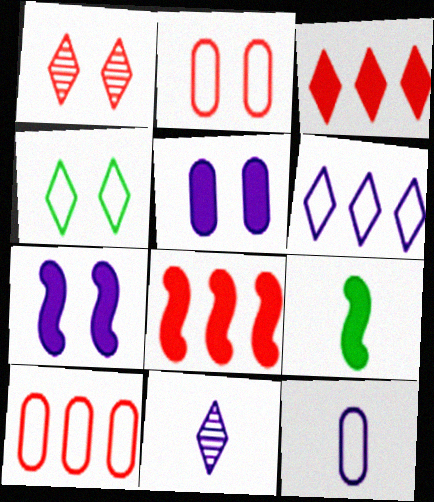[[3, 4, 11], 
[3, 5, 9], 
[7, 8, 9]]